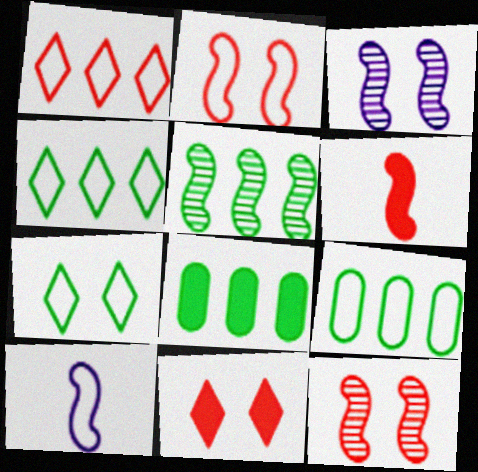[[4, 5, 8]]